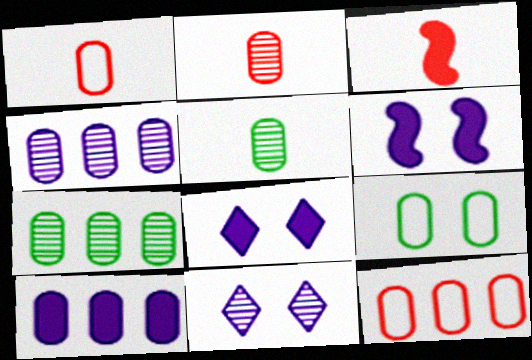[[2, 9, 10], 
[7, 10, 12]]